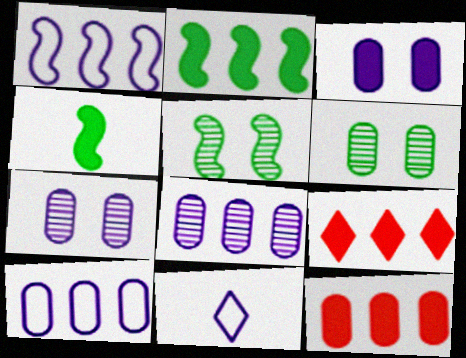[[3, 4, 9], 
[5, 11, 12]]